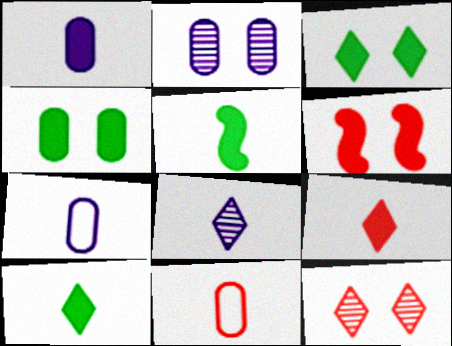[[1, 5, 9], 
[5, 8, 11]]